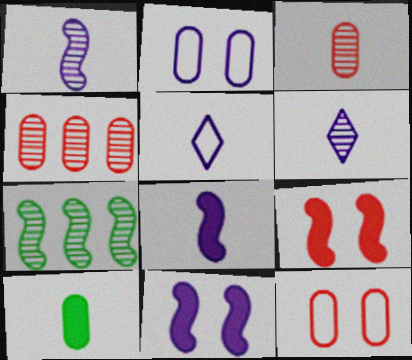[[2, 4, 10]]